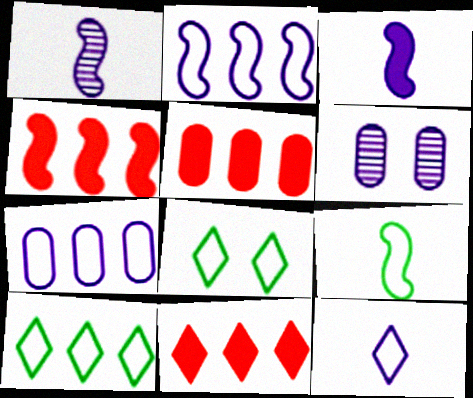[[1, 5, 8], 
[4, 5, 11], 
[6, 9, 11]]